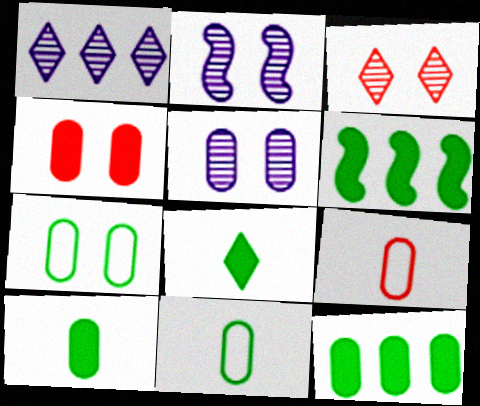[[4, 5, 7], 
[5, 9, 12]]